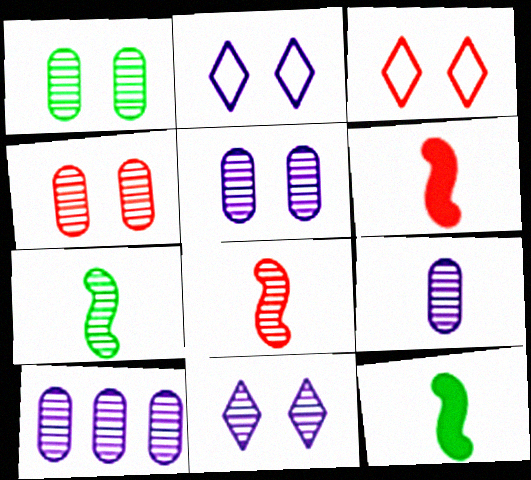[[1, 4, 5], 
[3, 10, 12], 
[5, 9, 10]]